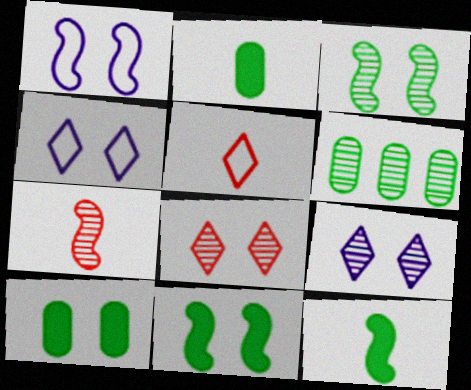[[1, 8, 10], 
[6, 7, 9]]